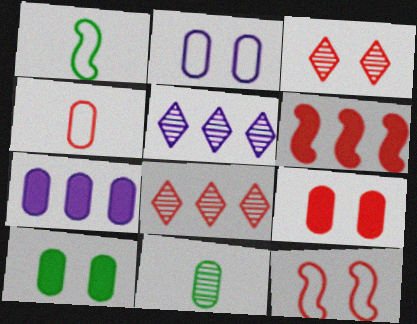[[1, 3, 7], 
[1, 5, 9], 
[3, 4, 6], 
[3, 9, 12]]